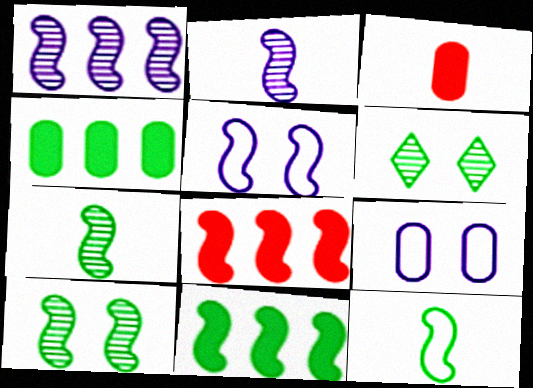[[4, 6, 12], 
[5, 7, 8], 
[10, 11, 12]]